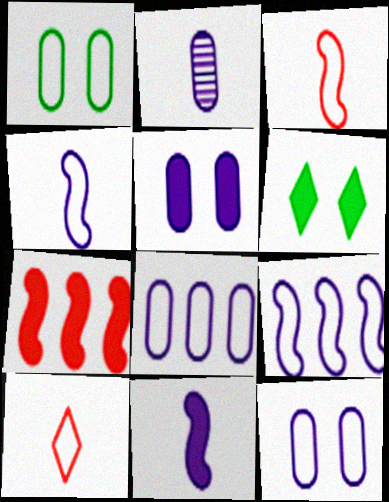[[1, 9, 10], 
[2, 5, 8]]